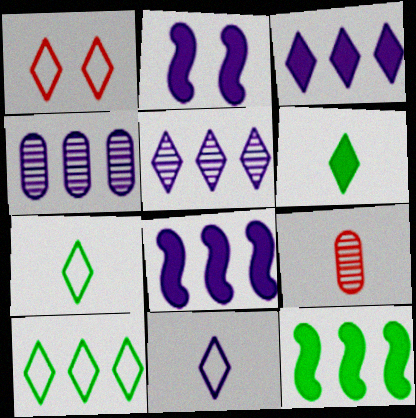[[1, 5, 6], 
[1, 10, 11], 
[2, 4, 11], 
[2, 9, 10]]